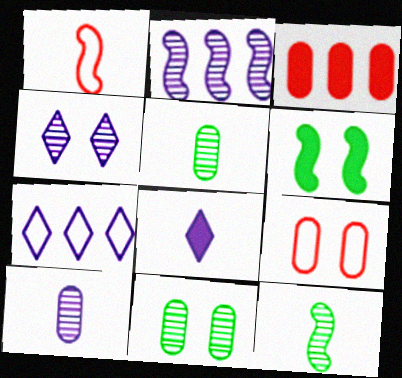[[1, 2, 6], 
[1, 5, 8], 
[2, 4, 10], 
[3, 6, 8], 
[4, 6, 9], 
[4, 7, 8]]